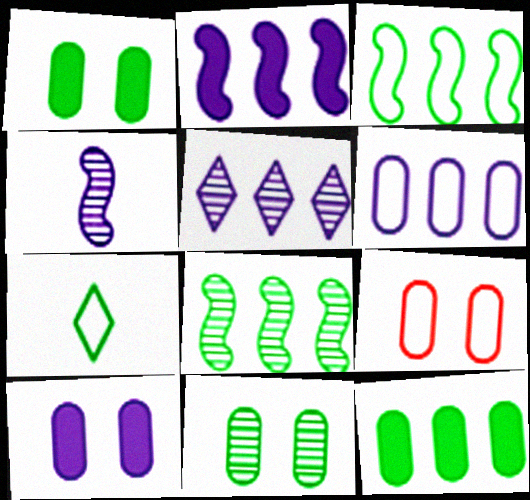[[1, 7, 8], 
[2, 5, 6], 
[9, 10, 11]]